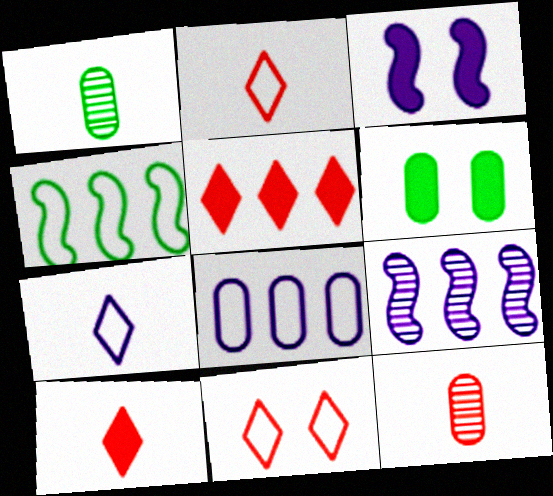[[2, 6, 9], 
[6, 8, 12]]